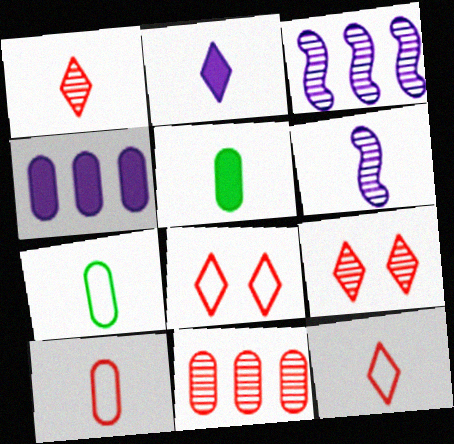[[3, 5, 8], 
[5, 6, 12]]